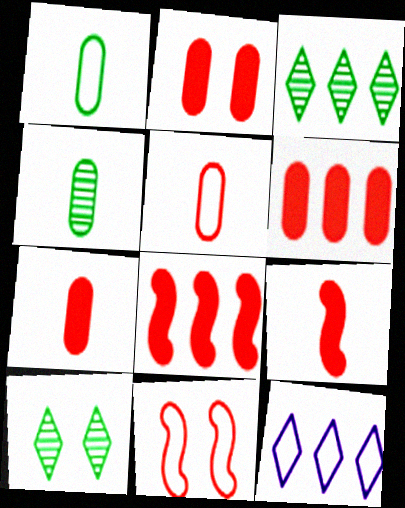[[1, 11, 12], 
[2, 6, 7]]